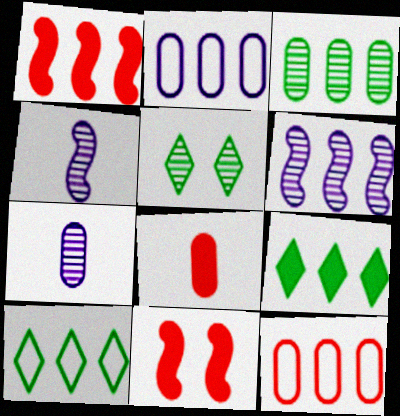[[6, 9, 12], 
[7, 10, 11]]